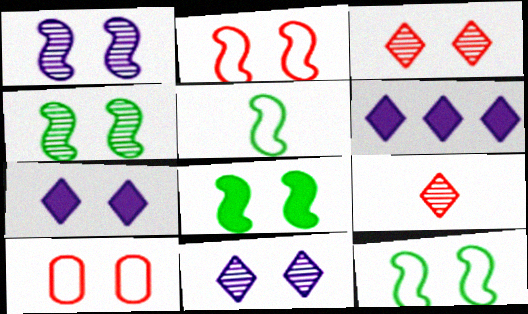[[1, 2, 8], 
[4, 7, 10], 
[4, 8, 12], 
[8, 10, 11]]